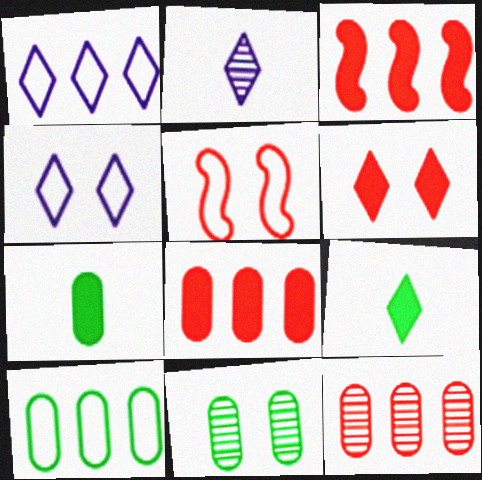[[7, 10, 11]]